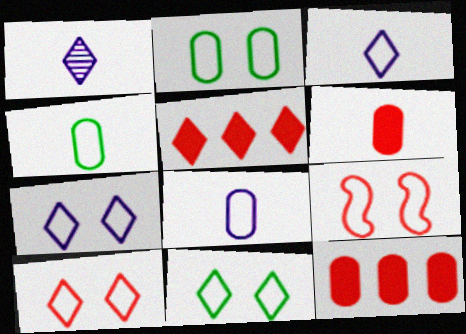[[1, 5, 11], 
[2, 7, 9], 
[7, 10, 11]]